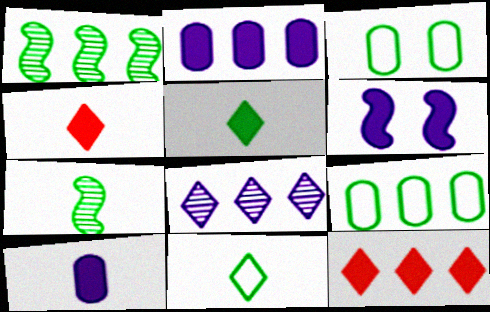[[1, 3, 5]]